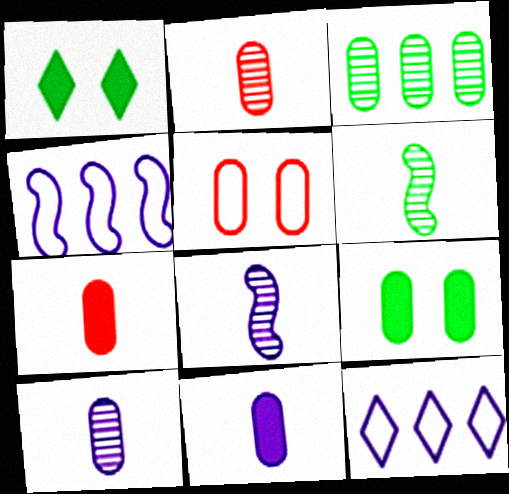[[1, 2, 4], 
[3, 5, 11]]